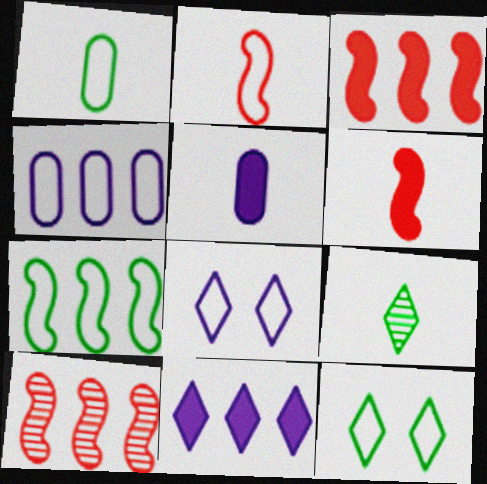[[1, 7, 12], 
[2, 4, 12], 
[2, 5, 9], 
[5, 10, 12]]